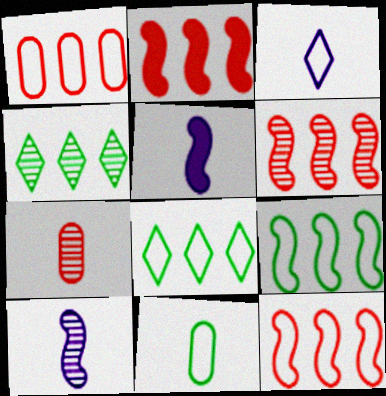[[2, 6, 12]]